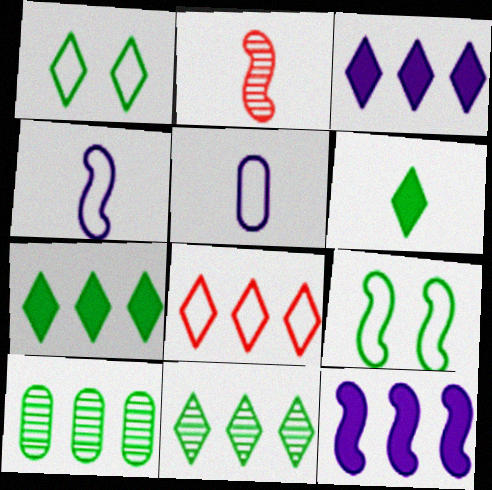[[1, 6, 11], 
[2, 5, 6], 
[2, 9, 12], 
[3, 8, 11], 
[5, 8, 9], 
[6, 9, 10], 
[8, 10, 12]]